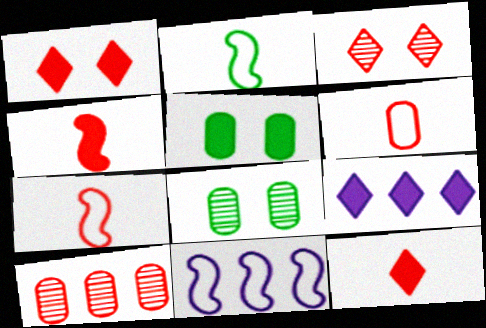[[1, 7, 10], 
[4, 5, 9], 
[7, 8, 9], 
[8, 11, 12]]